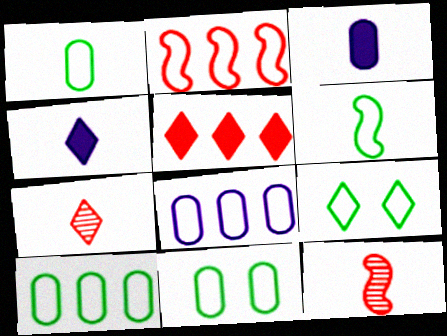[[1, 4, 12], 
[1, 10, 11], 
[3, 6, 7], 
[6, 9, 10]]